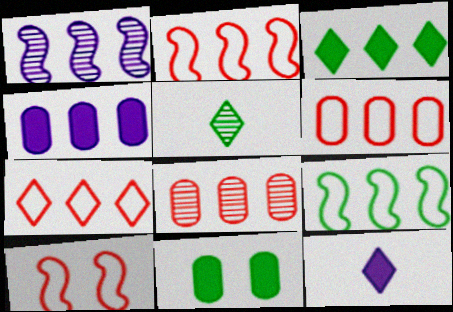[[1, 3, 6], 
[2, 6, 7], 
[4, 5, 10], 
[5, 9, 11]]